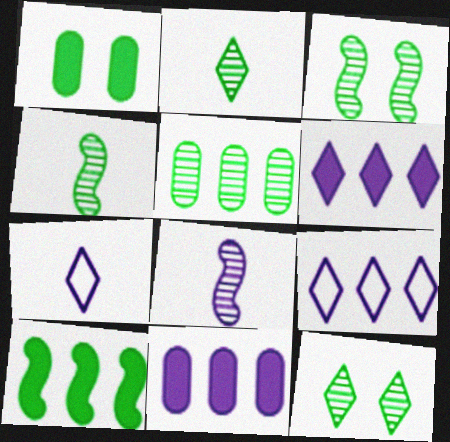[[2, 3, 5], 
[4, 5, 12]]